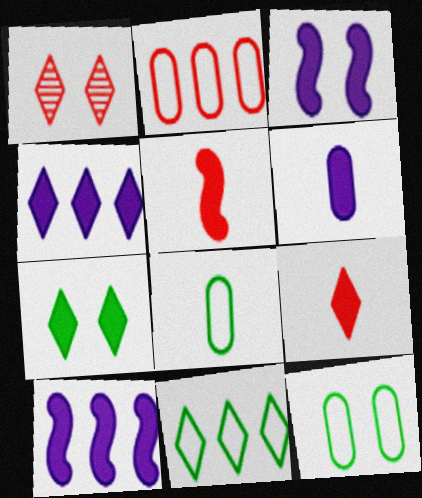[[1, 2, 5], 
[1, 3, 12], 
[1, 8, 10], 
[3, 4, 6], 
[4, 7, 9]]